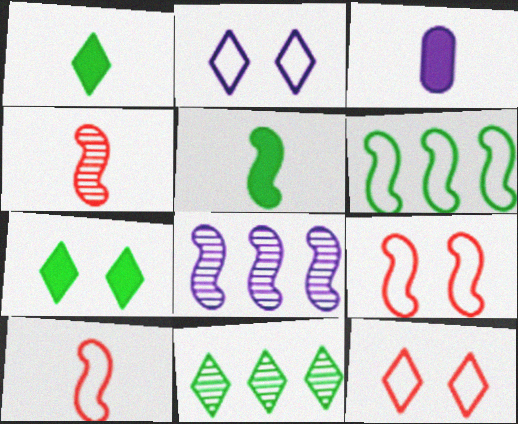[[2, 3, 8], 
[3, 9, 11], 
[5, 8, 9]]